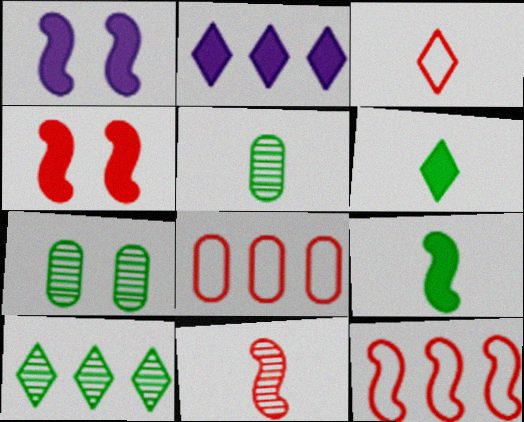[[4, 11, 12]]